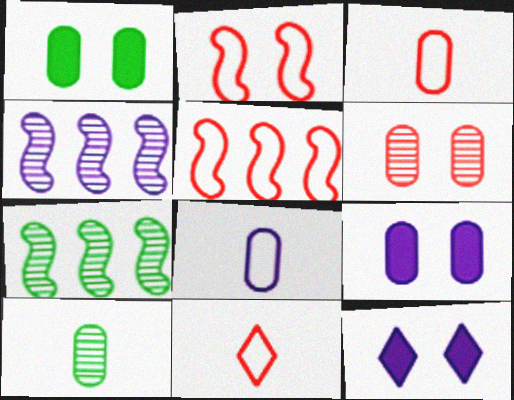[[1, 4, 11], 
[3, 7, 12], 
[4, 8, 12], 
[5, 10, 12], 
[7, 9, 11]]